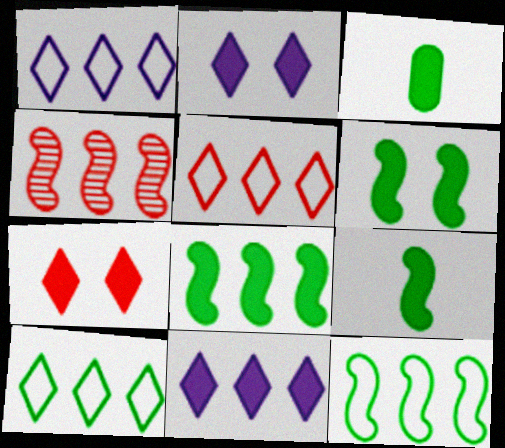[[1, 5, 10], 
[6, 8, 9]]